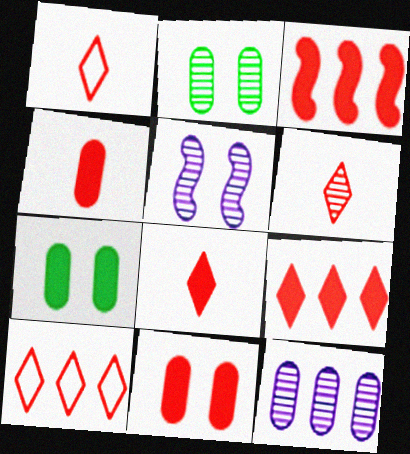[[1, 6, 8], 
[3, 8, 11]]